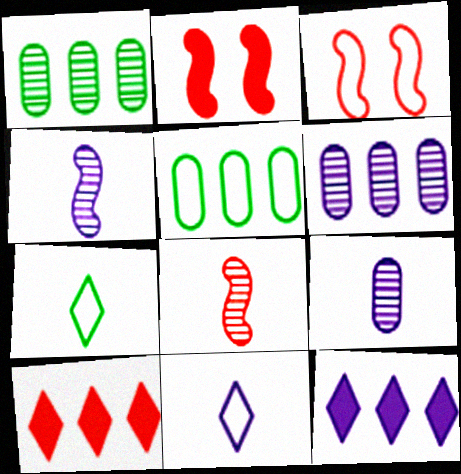[[1, 2, 11], 
[2, 6, 7], 
[3, 5, 11]]